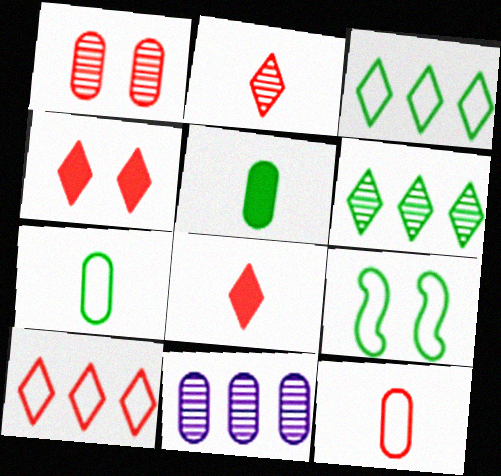[[2, 4, 10], 
[3, 7, 9], 
[5, 6, 9], 
[8, 9, 11]]